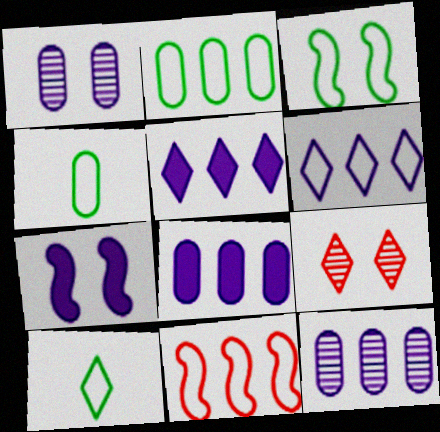[[2, 3, 10], 
[2, 6, 11], 
[5, 9, 10]]